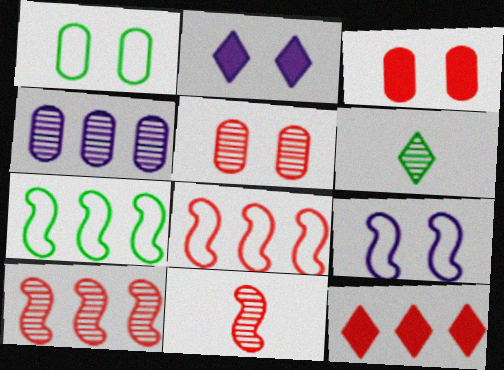[[4, 7, 12]]